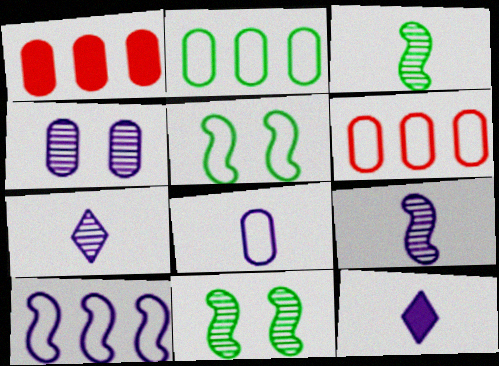[[1, 5, 7], 
[4, 10, 12], 
[6, 11, 12], 
[8, 9, 12]]